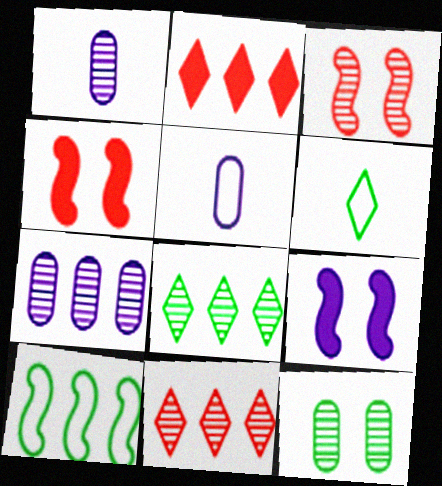[[1, 3, 8], 
[2, 7, 10], 
[4, 5, 8], 
[4, 6, 7]]